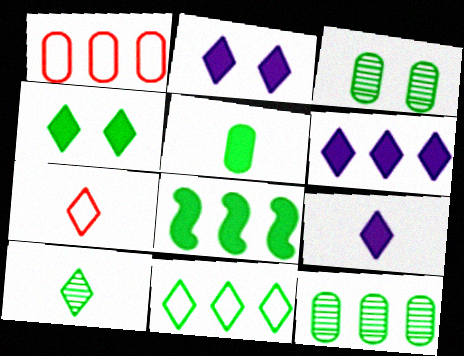[[2, 6, 9], 
[4, 5, 8], 
[4, 10, 11], 
[7, 9, 10], 
[8, 11, 12]]